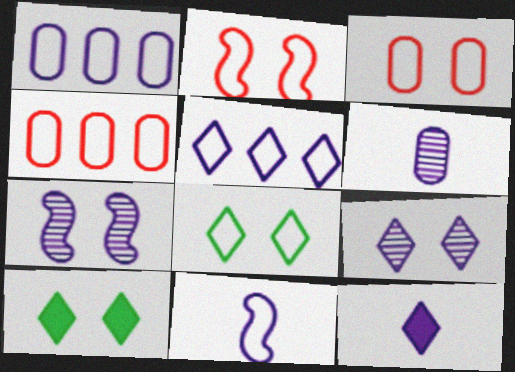[[1, 7, 12], 
[3, 7, 10], 
[4, 8, 11], 
[5, 9, 12], 
[6, 11, 12]]